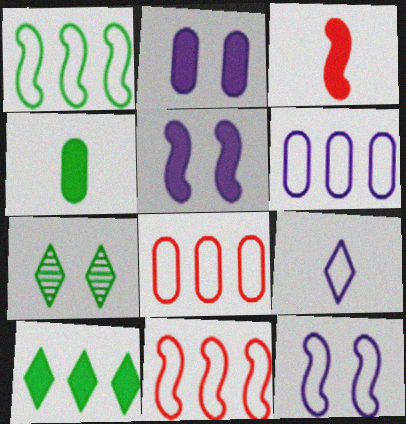[[1, 4, 7], 
[2, 3, 10], 
[3, 6, 7], 
[6, 9, 12]]